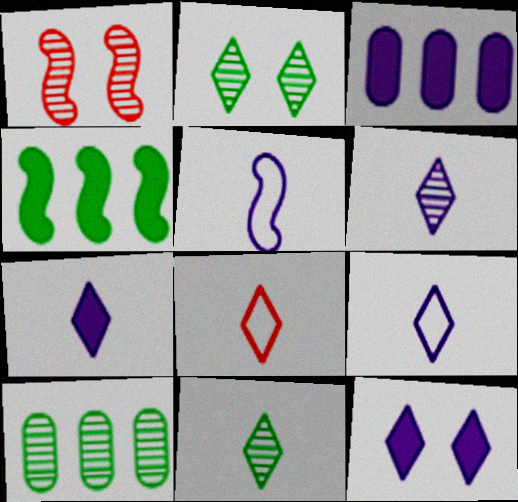[[1, 4, 5], 
[1, 6, 10], 
[6, 7, 9], 
[7, 8, 11]]